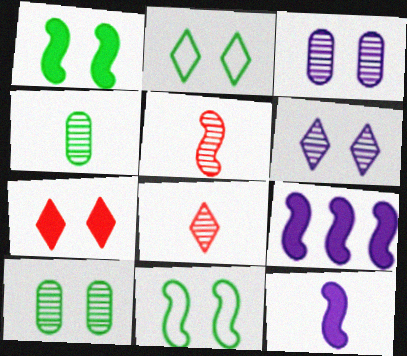[[1, 2, 10], 
[2, 6, 7], 
[3, 7, 11], 
[5, 9, 11]]